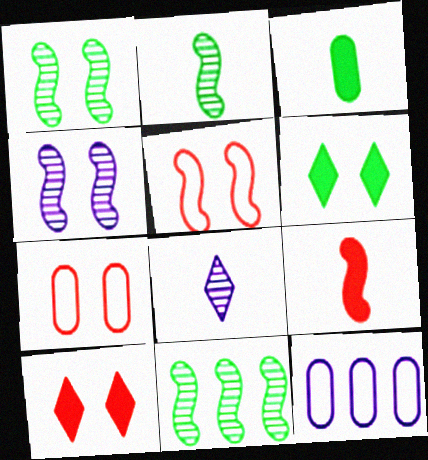[[1, 2, 11], 
[2, 10, 12], 
[4, 6, 7]]